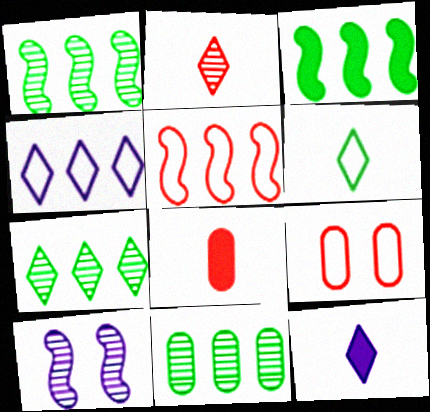[[1, 7, 11], 
[1, 9, 12], 
[2, 6, 12], 
[2, 10, 11]]